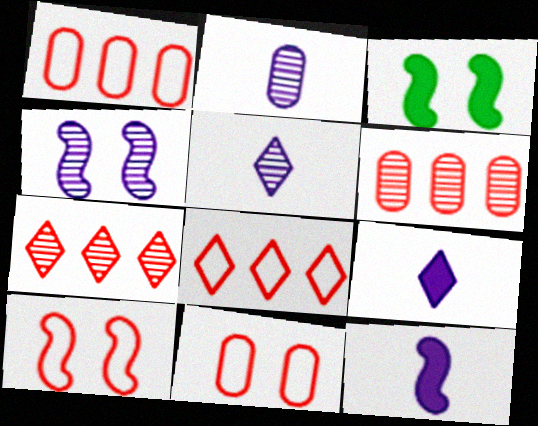[[1, 3, 5], 
[2, 3, 8], 
[3, 4, 10]]